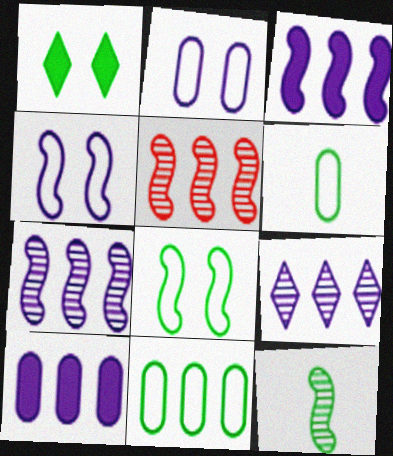[[1, 11, 12]]